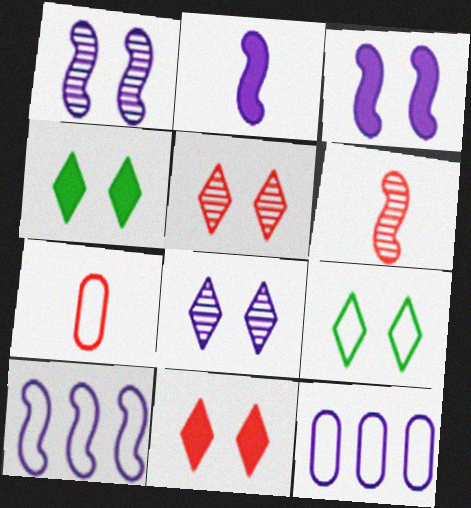[[1, 2, 10], 
[2, 8, 12], 
[4, 6, 12], 
[7, 9, 10], 
[8, 9, 11]]